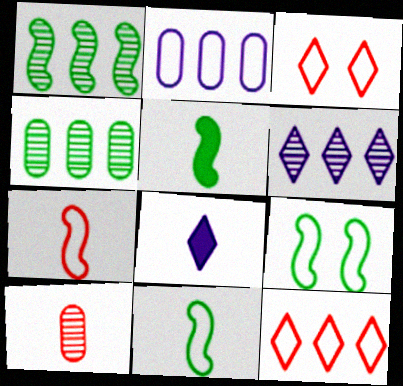[[1, 5, 9], 
[2, 3, 11], 
[8, 10, 11]]